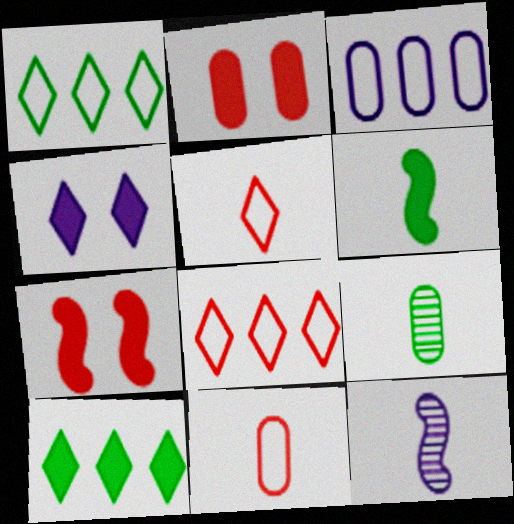[[1, 2, 12], 
[2, 3, 9], 
[3, 4, 12]]